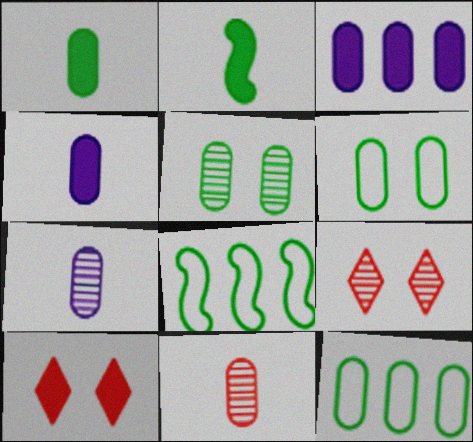[[1, 5, 12], 
[2, 3, 10], 
[3, 6, 11], 
[4, 8, 9], 
[7, 8, 10]]